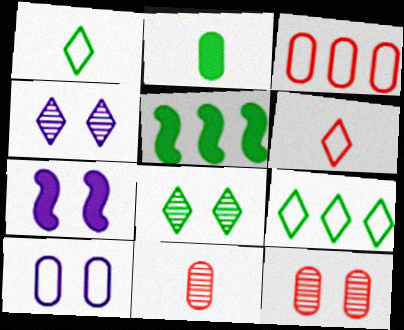[[4, 7, 10], 
[7, 9, 11]]